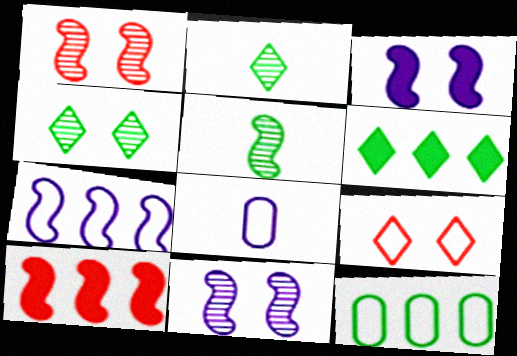[[1, 6, 8], 
[4, 8, 10]]